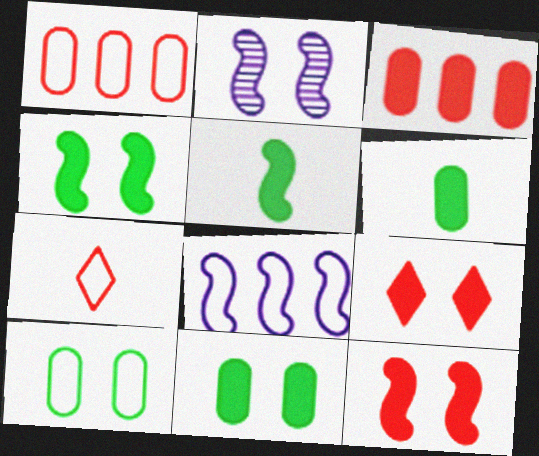[[2, 9, 10], 
[7, 8, 10]]